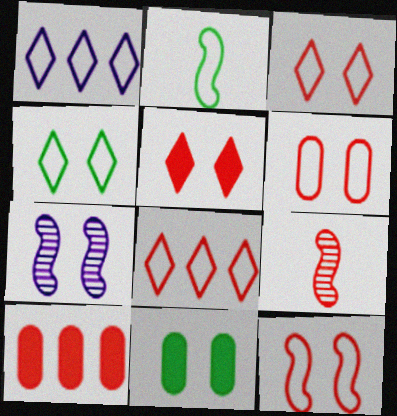[[1, 2, 6], 
[1, 9, 11], 
[3, 6, 12], 
[3, 7, 11], 
[3, 9, 10]]